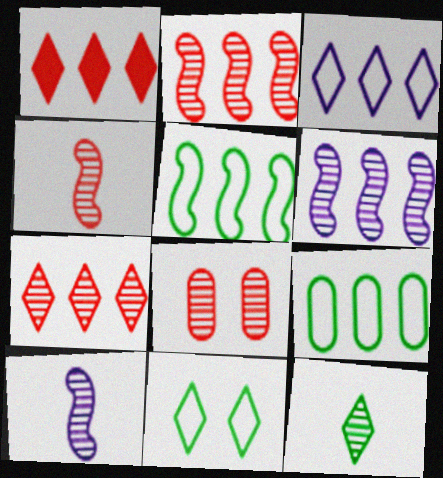[[1, 6, 9], 
[4, 7, 8], 
[6, 8, 12]]